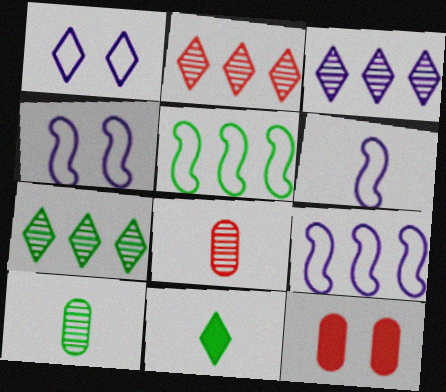[[1, 2, 11], 
[2, 3, 7], 
[4, 6, 9], 
[6, 7, 12], 
[6, 8, 11]]